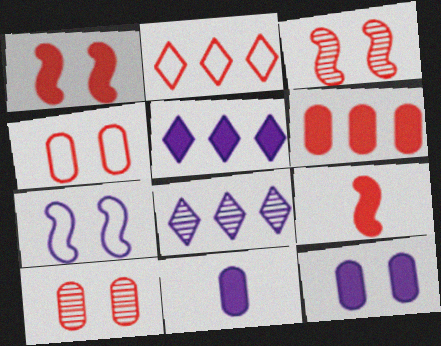[[2, 9, 10], 
[7, 8, 11]]